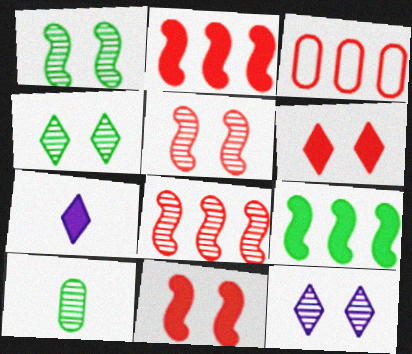[[1, 3, 7], 
[8, 10, 12]]